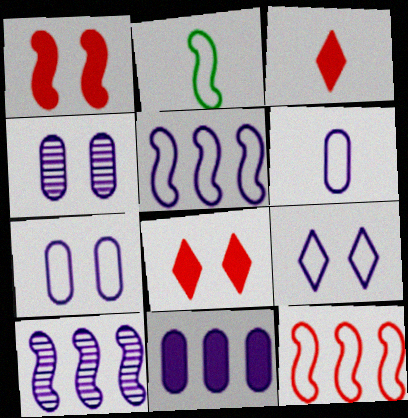[[1, 2, 10], 
[4, 6, 11], 
[5, 6, 9]]